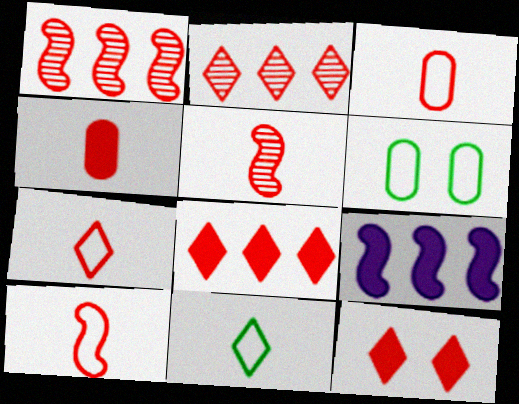[[1, 3, 12], 
[2, 7, 12], 
[3, 7, 10], 
[4, 5, 7]]